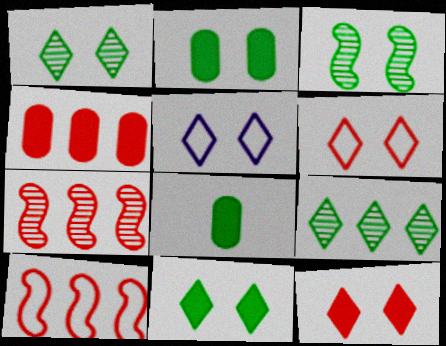[[1, 5, 12], 
[5, 7, 8]]